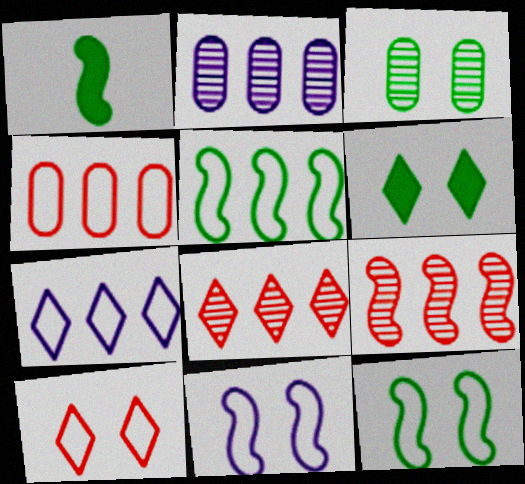[[1, 2, 10], 
[1, 9, 11], 
[3, 6, 12], 
[4, 5, 7]]